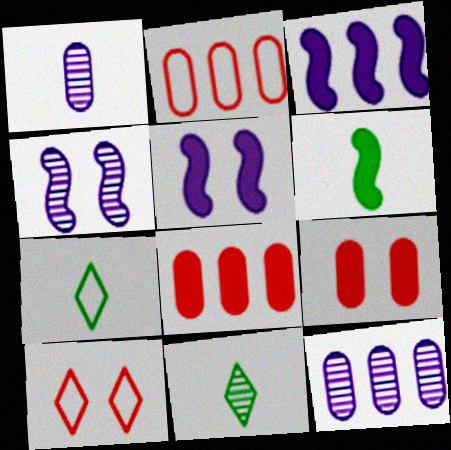[[2, 5, 11], 
[4, 7, 8], 
[6, 10, 12]]